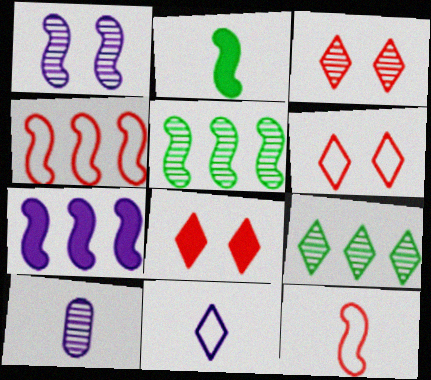[[1, 2, 4], 
[3, 5, 10], 
[3, 6, 8], 
[4, 5, 7], 
[8, 9, 11]]